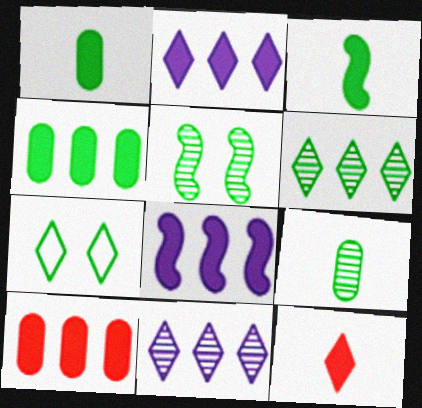[[5, 6, 9], 
[7, 11, 12]]